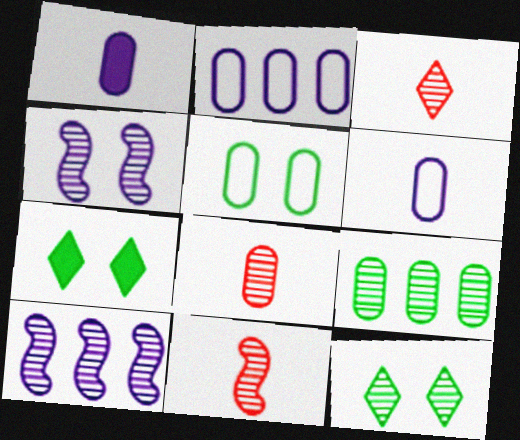[[2, 7, 11], 
[3, 4, 9], 
[3, 8, 11], 
[8, 10, 12]]